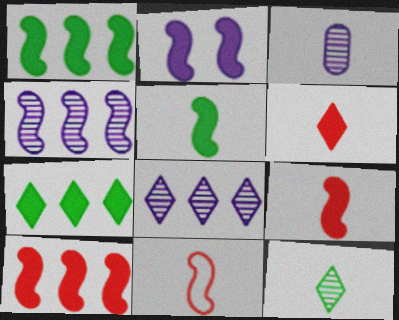[[1, 2, 9], 
[2, 5, 10]]